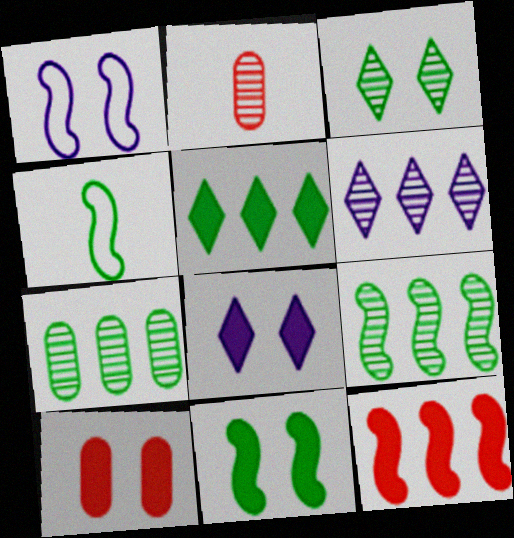[[1, 2, 5], 
[1, 3, 10], 
[4, 6, 10], 
[4, 9, 11], 
[8, 10, 11]]